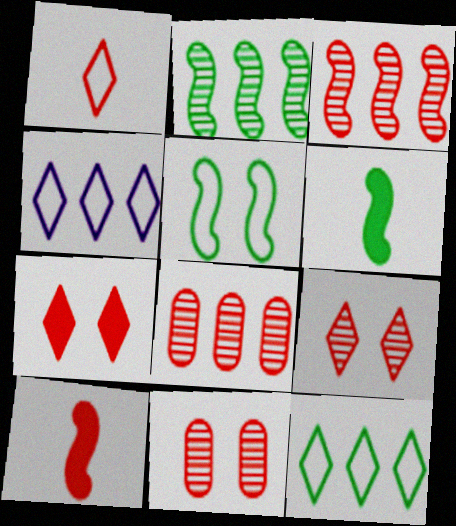[[2, 5, 6], 
[4, 6, 11]]